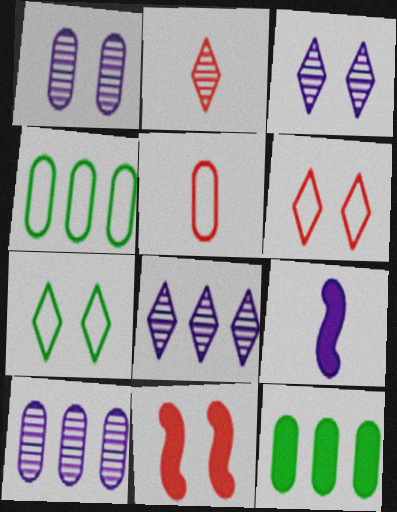[[1, 5, 12], 
[1, 7, 11]]